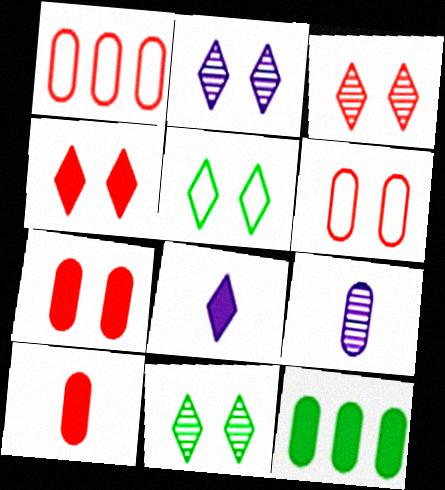[[2, 3, 11], 
[2, 4, 5], 
[6, 9, 12]]